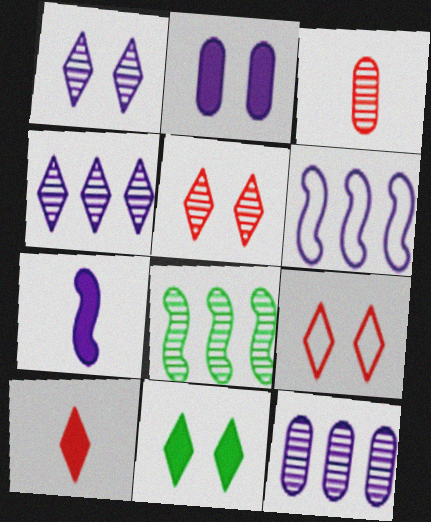[[1, 3, 8], 
[1, 9, 11], 
[3, 6, 11]]